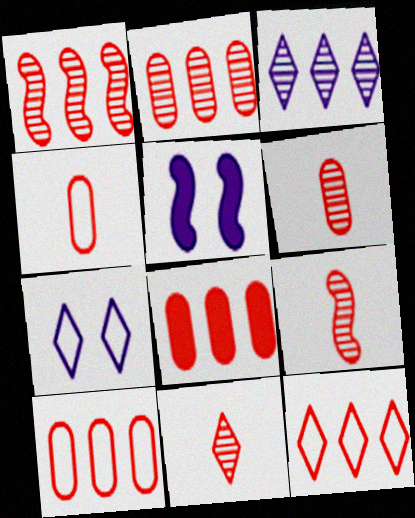[[1, 8, 12], 
[2, 8, 10], 
[6, 9, 11]]